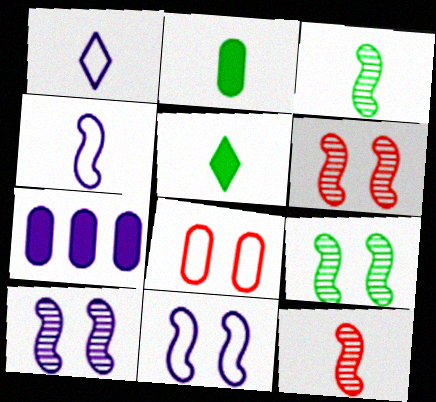[[1, 2, 12], 
[1, 7, 10], 
[6, 9, 10]]